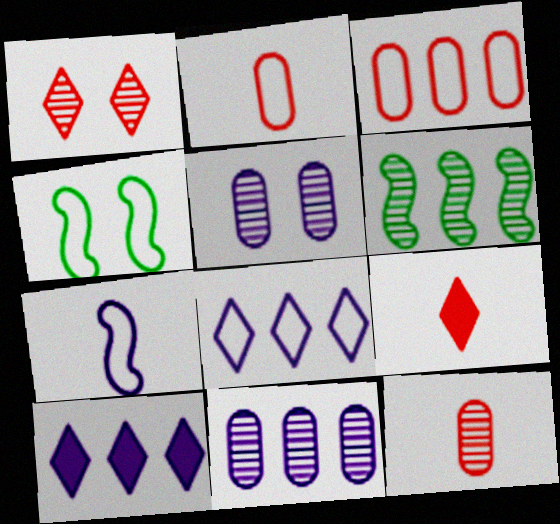[[2, 4, 8], 
[3, 6, 10], 
[4, 9, 11], 
[4, 10, 12], 
[5, 7, 10]]